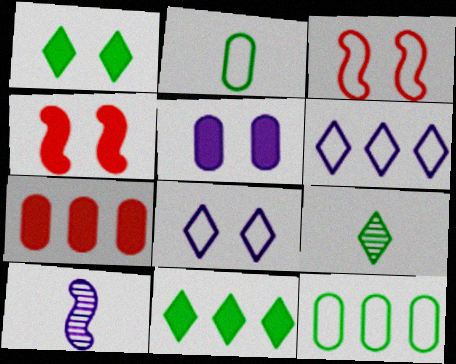[[1, 4, 5], 
[2, 3, 6], 
[5, 6, 10]]